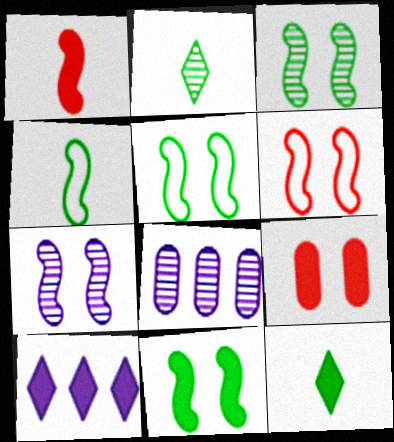[[3, 5, 11], 
[6, 7, 11], 
[6, 8, 12]]